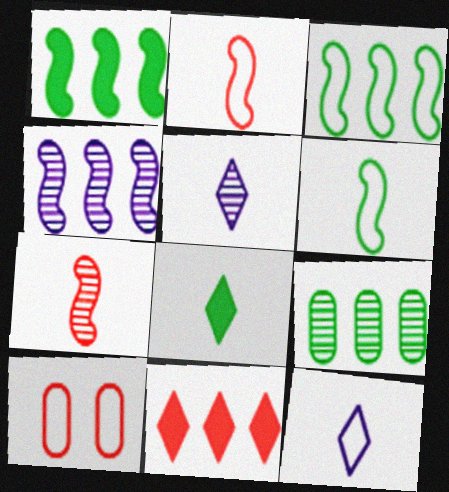[[1, 5, 10], 
[3, 10, 12], 
[4, 8, 10], 
[7, 10, 11]]